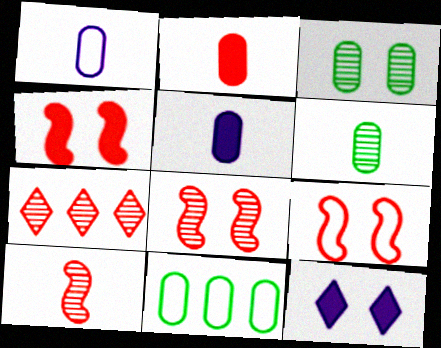[[1, 2, 6], 
[2, 7, 9], 
[3, 9, 12], 
[4, 8, 9], 
[10, 11, 12]]